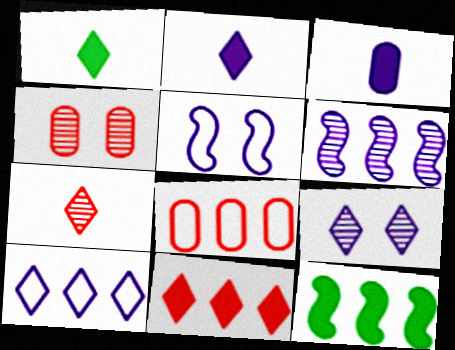[[2, 9, 10]]